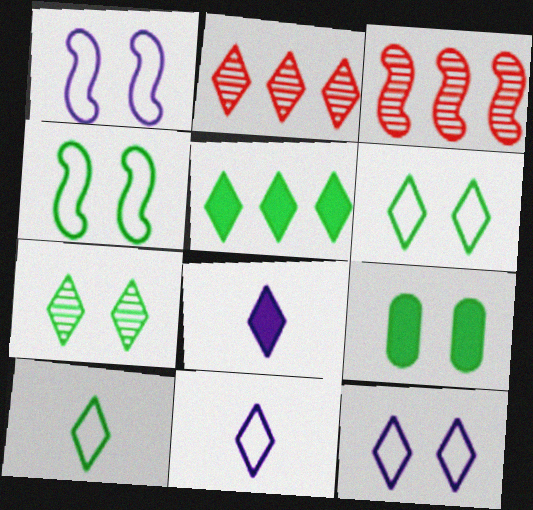[[2, 6, 8], 
[3, 9, 11], 
[4, 7, 9], 
[5, 7, 10]]